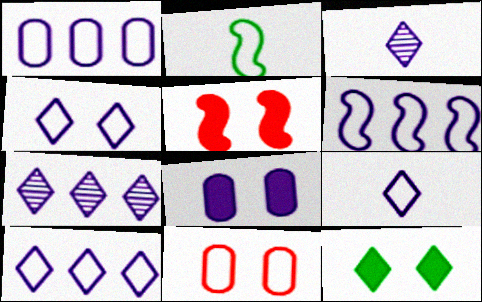[[1, 6, 10], 
[2, 10, 11], 
[3, 6, 8], 
[4, 9, 10], 
[5, 8, 12]]